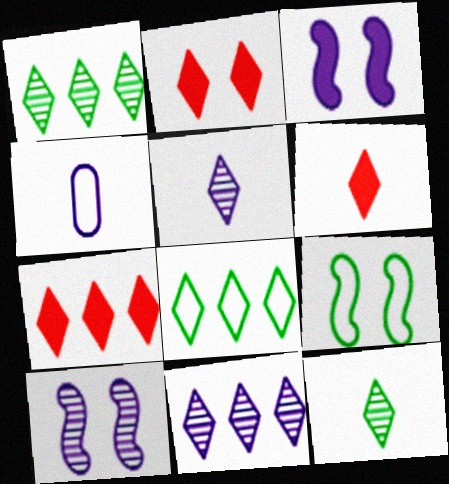[[2, 5, 8], 
[2, 6, 7], 
[3, 4, 11], 
[7, 8, 11]]